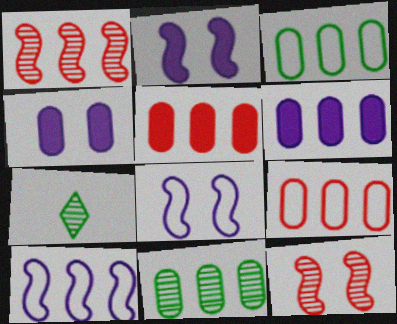[[2, 7, 9], 
[5, 7, 8], 
[6, 9, 11]]